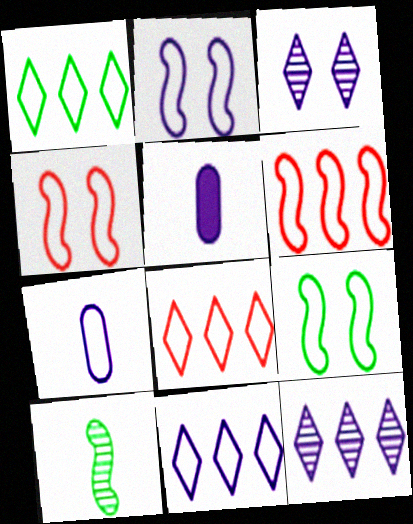[[1, 4, 7], 
[1, 8, 11], 
[2, 4, 9], 
[2, 5, 12], 
[2, 7, 11], 
[7, 8, 9]]